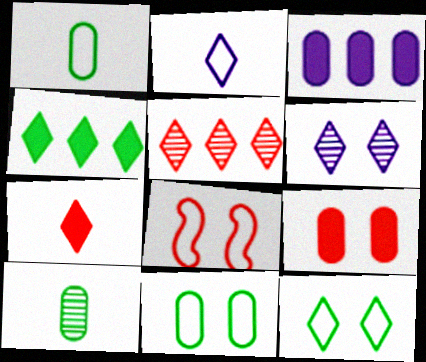[]